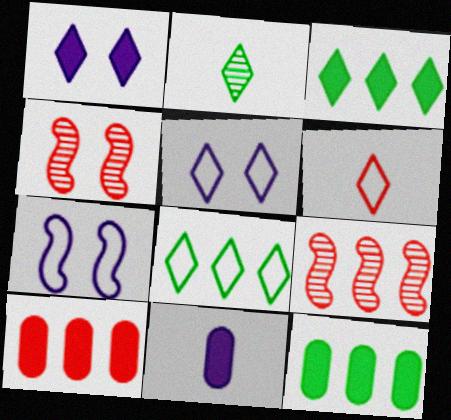[[2, 7, 10], 
[4, 6, 10], 
[4, 8, 11], 
[5, 6, 8]]